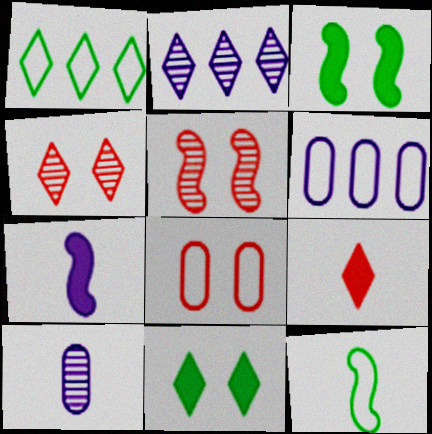[[9, 10, 12]]